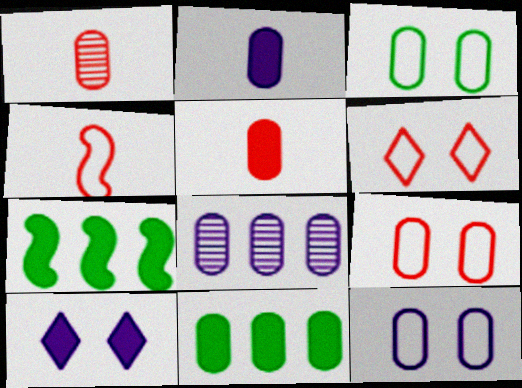[[1, 11, 12], 
[2, 8, 12], 
[3, 5, 8], 
[3, 9, 12], 
[5, 7, 10]]